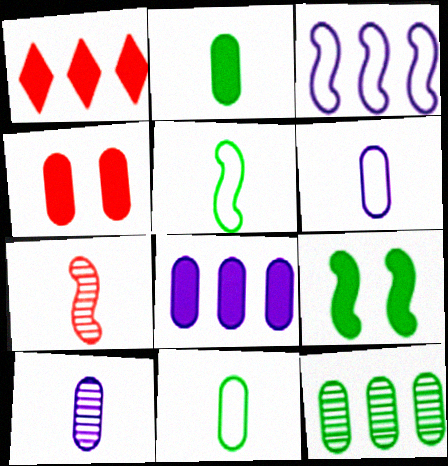[[1, 3, 12], 
[2, 4, 8], 
[3, 7, 9], 
[4, 6, 12]]